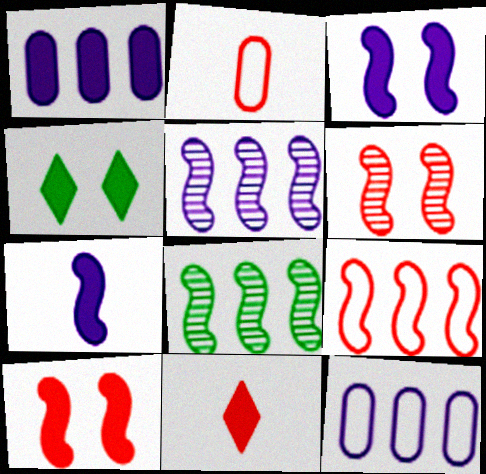[[2, 4, 5]]